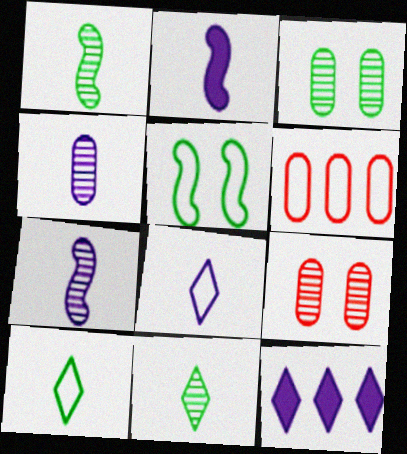[[2, 4, 8], 
[5, 6, 8]]